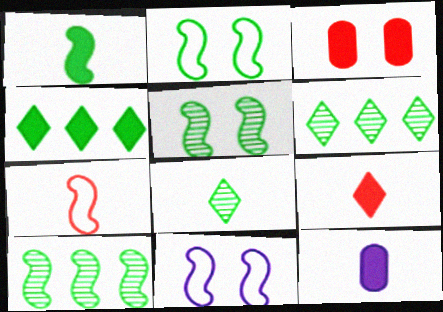[[1, 2, 10], 
[1, 9, 12], 
[7, 8, 12]]